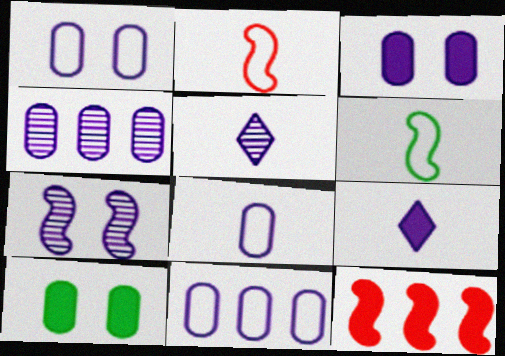[[1, 8, 11], 
[3, 4, 8], 
[4, 5, 7], 
[6, 7, 12], 
[7, 9, 11], 
[9, 10, 12]]